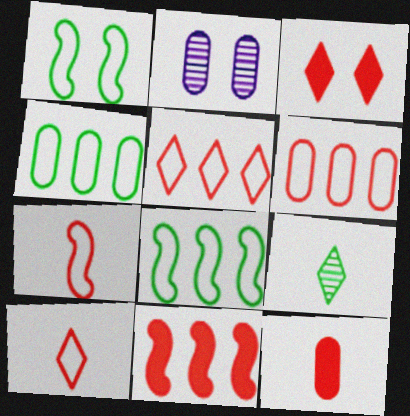[[1, 2, 3], 
[2, 4, 12], 
[3, 11, 12]]